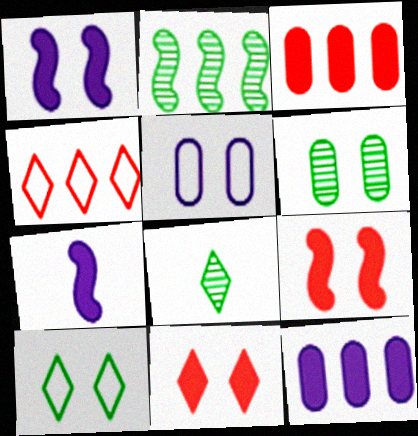[[2, 4, 12], 
[2, 6, 8], 
[4, 6, 7]]